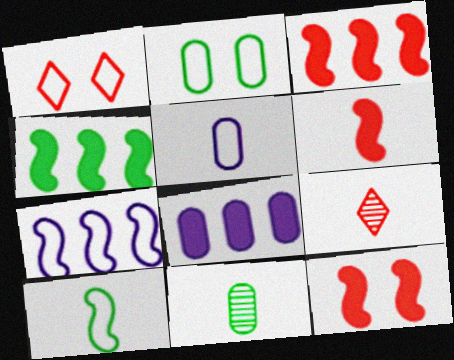[[3, 6, 12]]